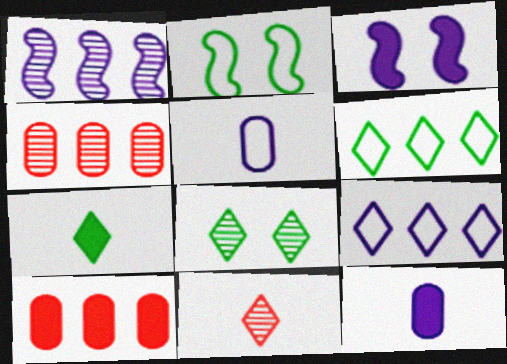[[1, 6, 10], 
[3, 7, 10], 
[6, 7, 8]]